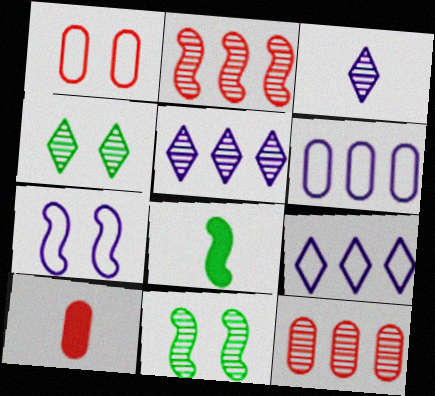[[1, 5, 8], 
[1, 10, 12], 
[2, 7, 8], 
[3, 11, 12], 
[9, 10, 11]]